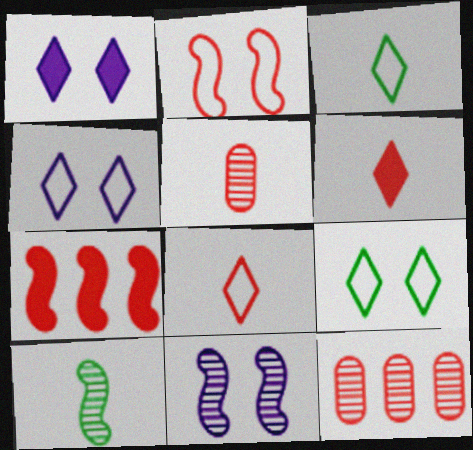[[2, 6, 12]]